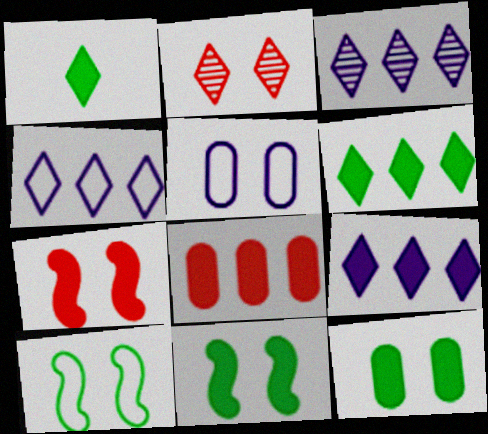[[1, 2, 4], 
[2, 5, 11], 
[3, 4, 9]]